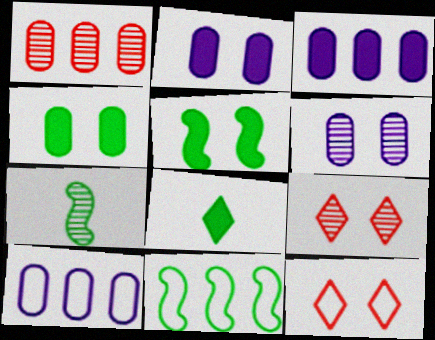[[3, 7, 12], 
[5, 6, 12], 
[5, 7, 11]]